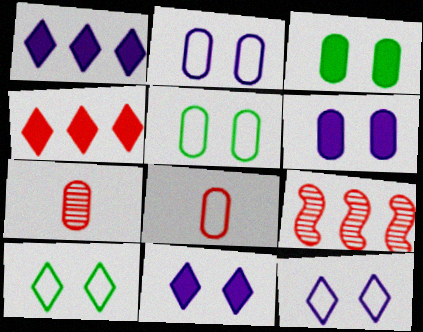[]